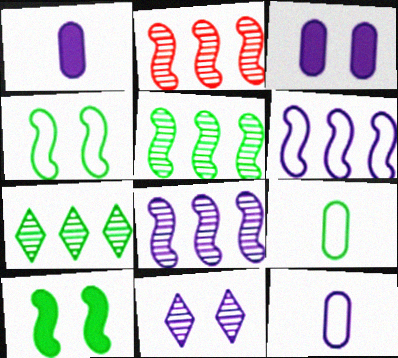[[1, 6, 11], 
[2, 5, 8], 
[7, 9, 10]]